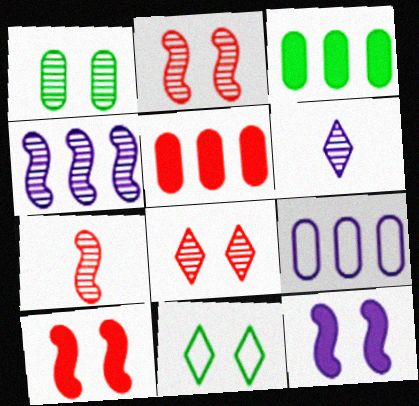[[6, 9, 12]]